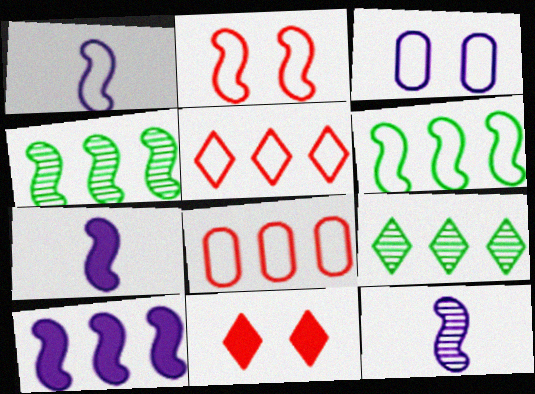[[1, 2, 6], 
[1, 7, 12], 
[2, 4, 7], 
[8, 9, 10]]